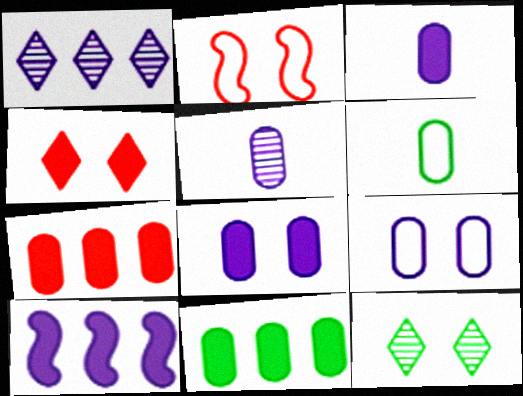[[2, 8, 12]]